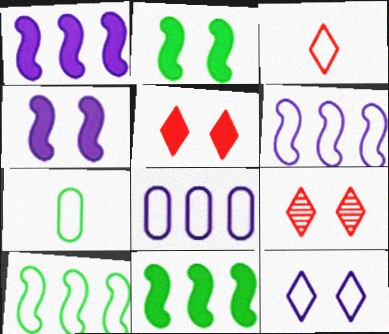[[1, 7, 9]]